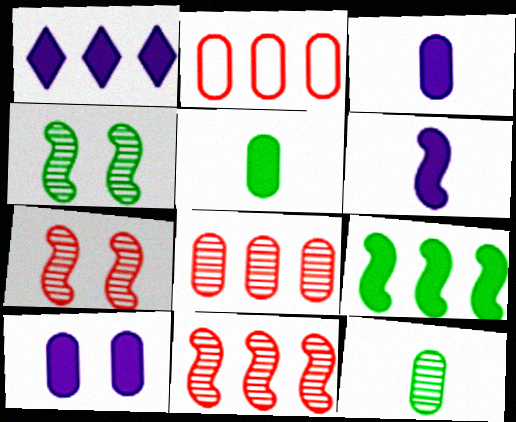[[1, 6, 10], 
[2, 10, 12]]